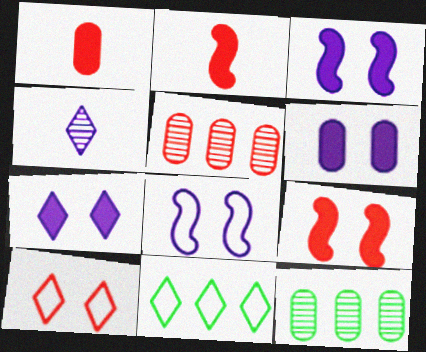[[2, 5, 10], 
[3, 6, 7]]